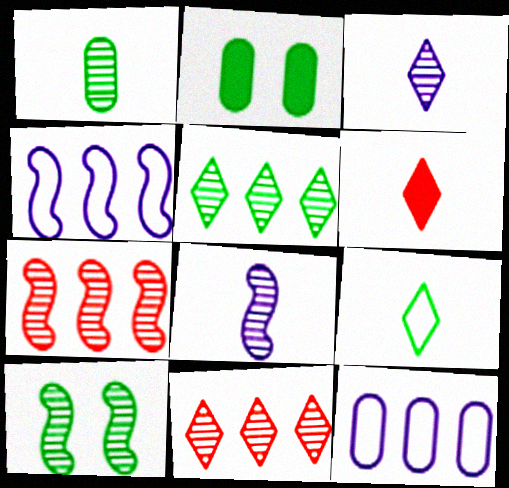[[1, 5, 10], 
[3, 6, 9], 
[6, 10, 12], 
[7, 8, 10]]